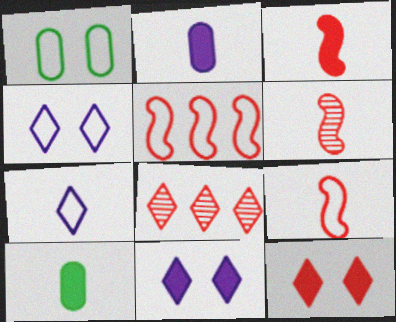[[1, 5, 7], 
[3, 6, 9], 
[6, 7, 10]]